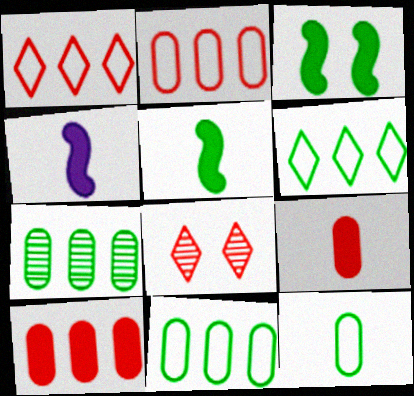[[4, 8, 11]]